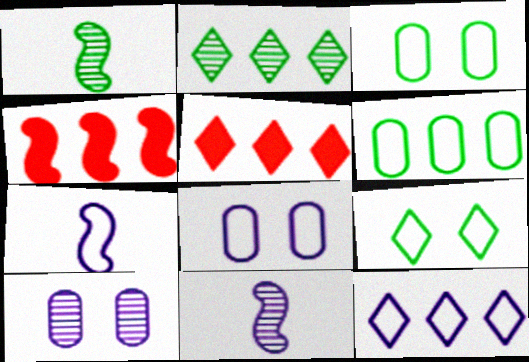[[1, 5, 8], 
[2, 5, 12], 
[3, 5, 11], 
[7, 8, 12]]